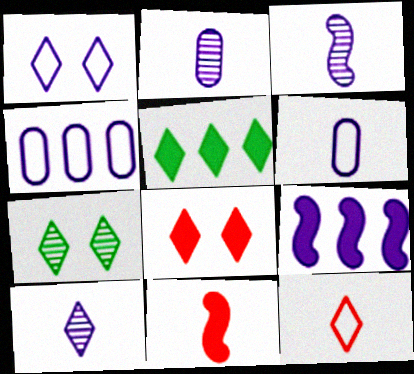[[1, 2, 9], 
[1, 7, 8], 
[2, 3, 10], 
[4, 7, 11]]